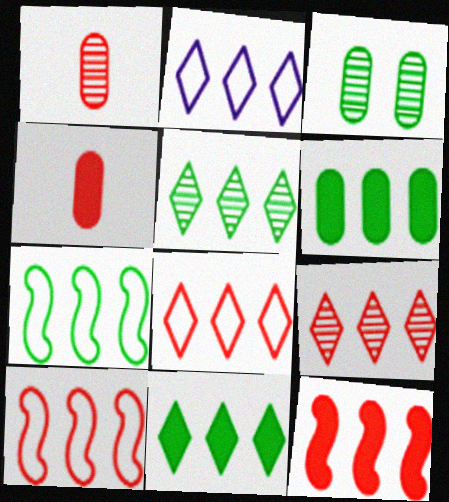[[2, 9, 11], 
[5, 6, 7]]